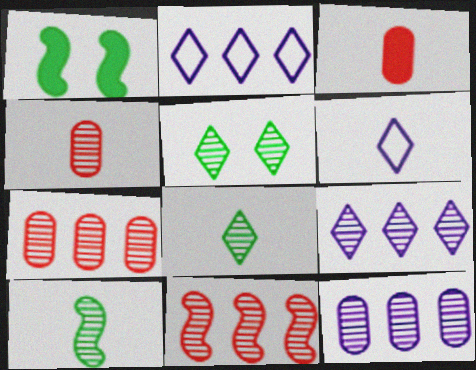[[1, 2, 4], 
[1, 6, 7], 
[3, 6, 10]]